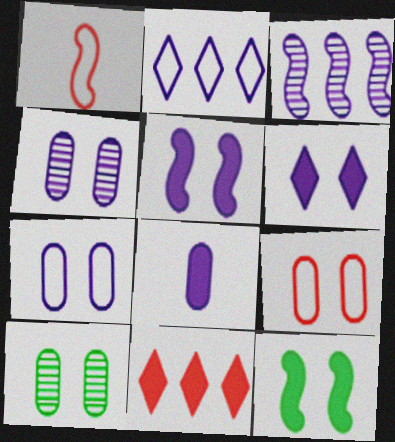[[1, 3, 12], 
[8, 11, 12]]